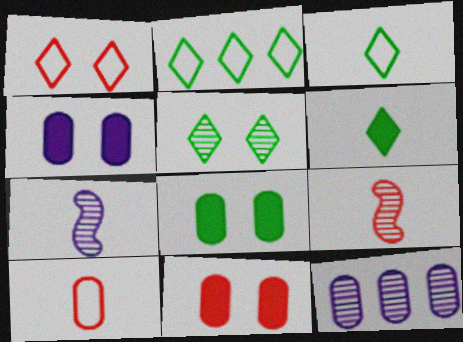[[2, 4, 9], 
[2, 5, 6], 
[2, 7, 11], 
[4, 8, 11], 
[5, 9, 12], 
[6, 7, 10], 
[8, 10, 12]]